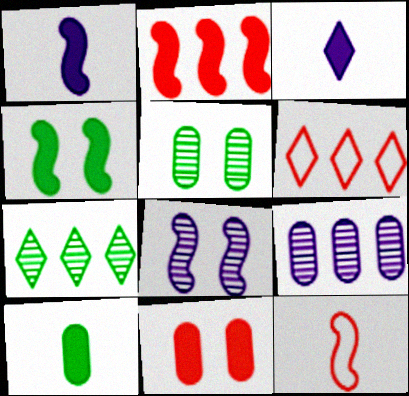[[1, 2, 4], 
[1, 5, 6], 
[6, 8, 10]]